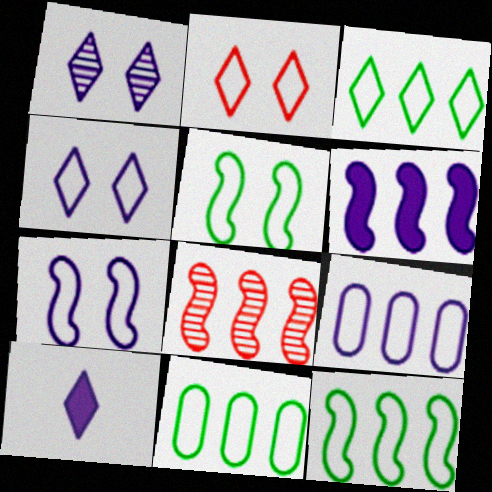[[3, 11, 12], 
[6, 8, 12]]